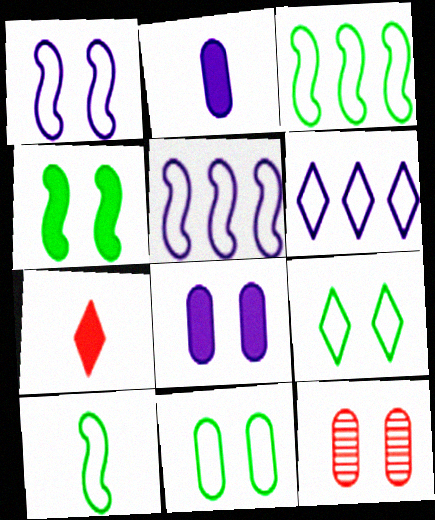[[8, 11, 12]]